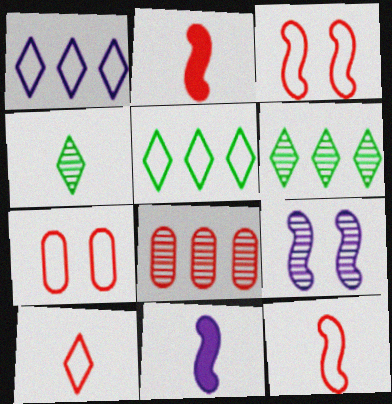[[4, 8, 9], 
[6, 7, 11]]